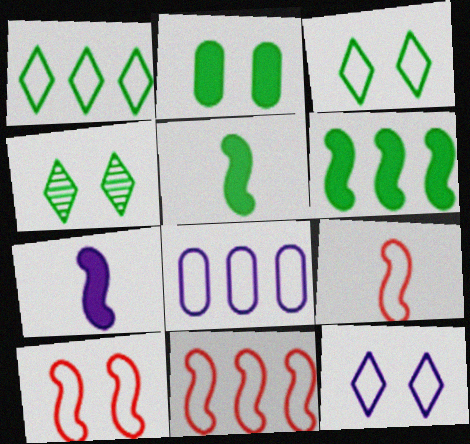[[1, 8, 11], 
[3, 8, 9], 
[9, 10, 11]]